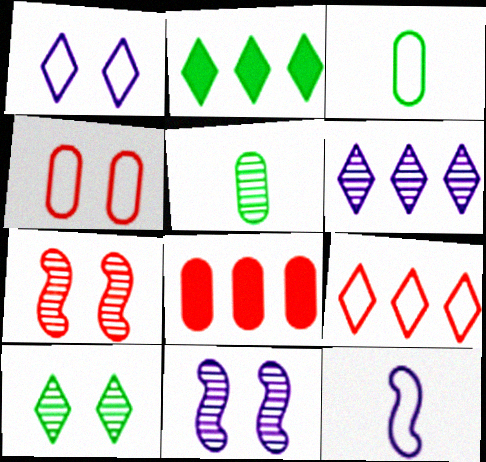[[2, 6, 9], 
[5, 6, 7], 
[8, 10, 12]]